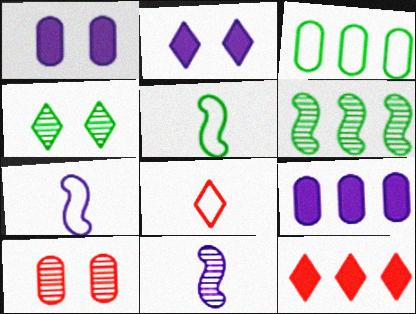[[1, 6, 8]]